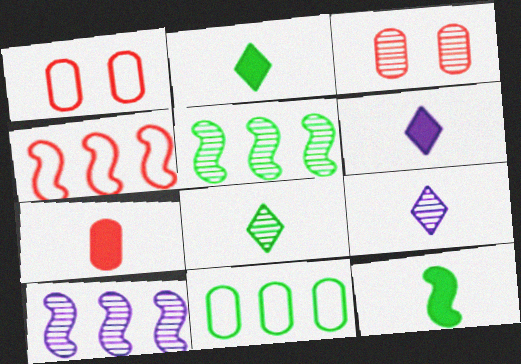[[1, 2, 10], 
[1, 5, 6], 
[3, 5, 9], 
[3, 8, 10], 
[6, 7, 12]]